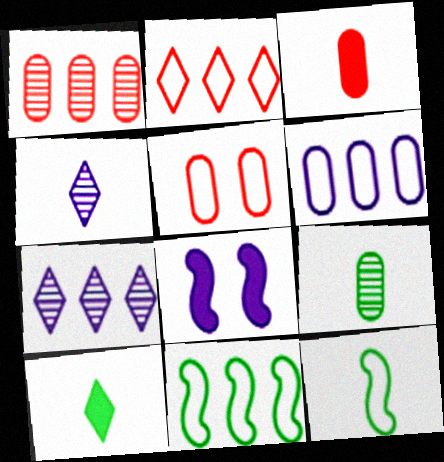[[1, 3, 5], 
[2, 6, 11], 
[2, 8, 9], 
[3, 4, 12], 
[4, 6, 8], 
[9, 10, 12]]